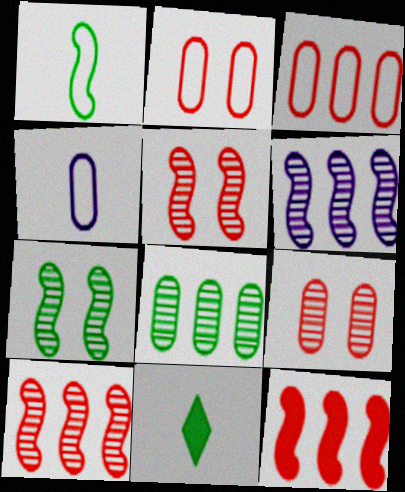[[2, 6, 11]]